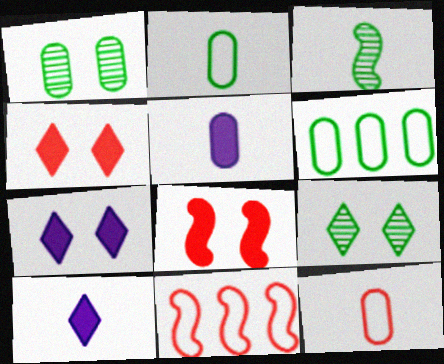[[1, 10, 11], 
[3, 10, 12], 
[5, 9, 11]]